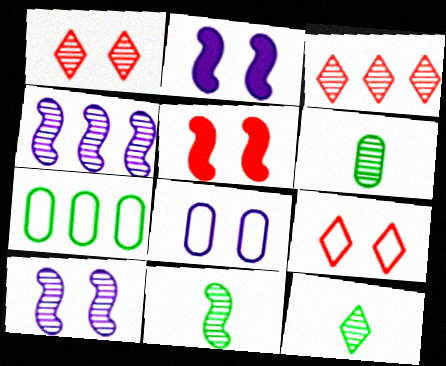[[1, 4, 6], 
[3, 6, 10], 
[6, 11, 12]]